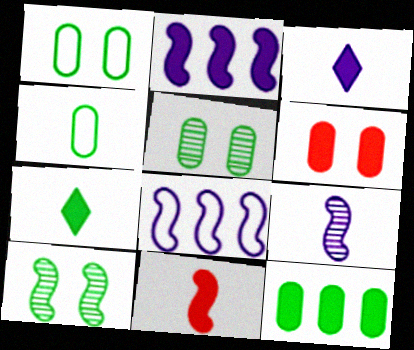[[2, 6, 7], 
[4, 5, 12], 
[8, 10, 11]]